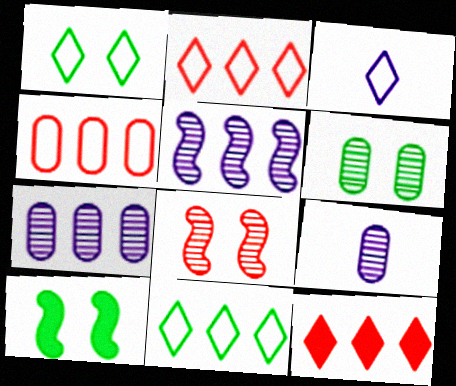[[1, 2, 3], 
[1, 6, 10], 
[2, 9, 10]]